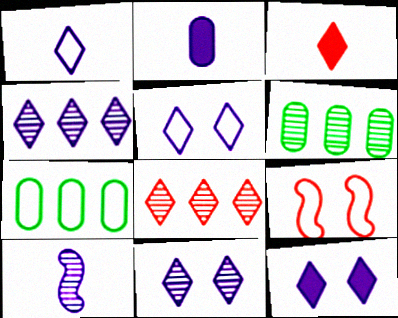[[1, 2, 10], 
[1, 4, 12], 
[1, 7, 9], 
[5, 11, 12]]